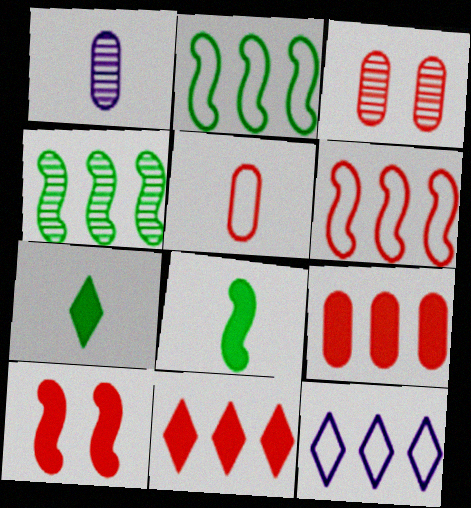[[3, 5, 9], 
[3, 8, 12], 
[4, 9, 12]]